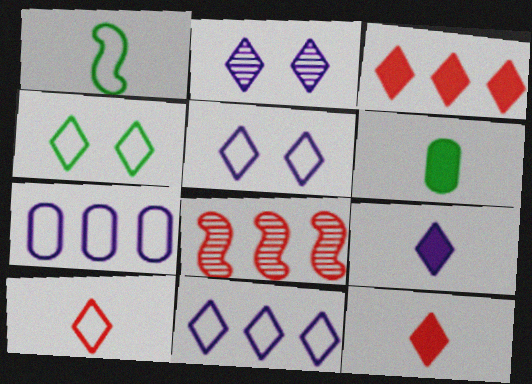[[2, 9, 11], 
[4, 10, 11], 
[5, 6, 8]]